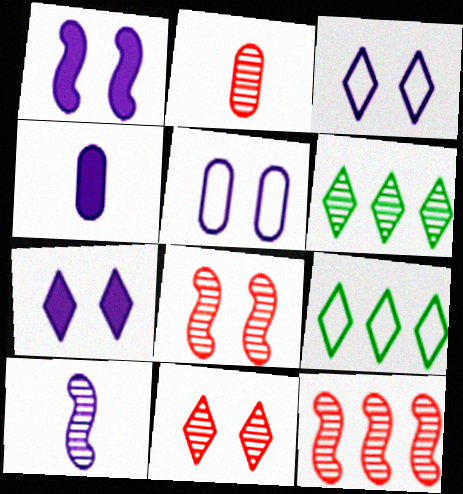[[1, 2, 9], 
[2, 11, 12], 
[4, 8, 9]]